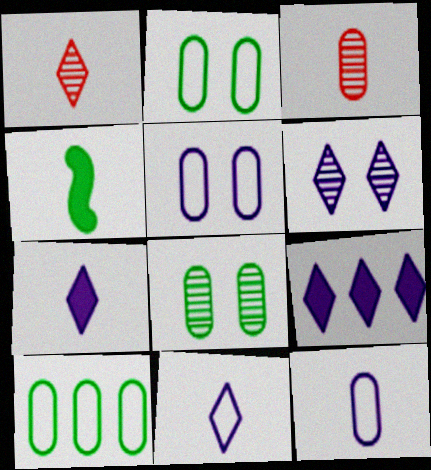[[1, 4, 12], 
[3, 4, 11], 
[6, 9, 11]]